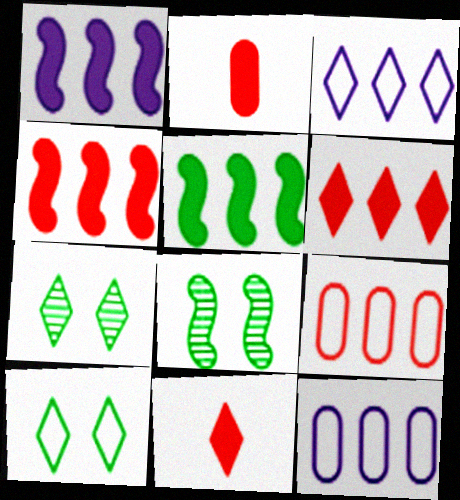[[1, 4, 5], 
[2, 3, 8], 
[3, 7, 11], 
[8, 11, 12]]